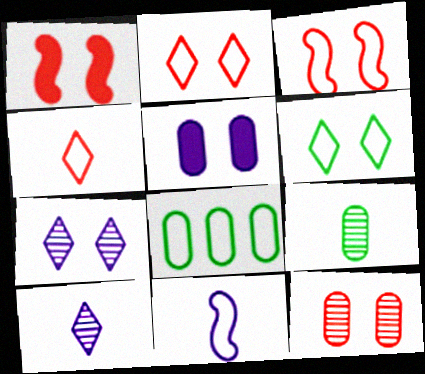[[1, 2, 12], 
[1, 8, 10], 
[2, 8, 11]]